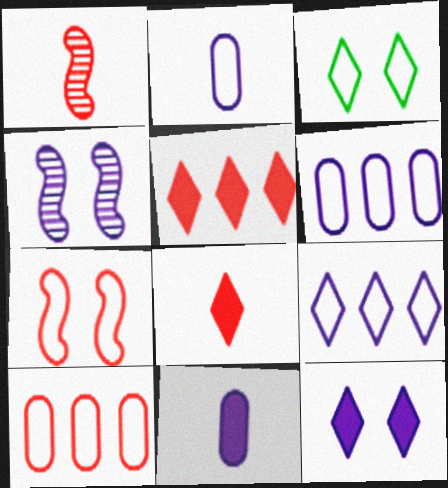[[4, 9, 11]]